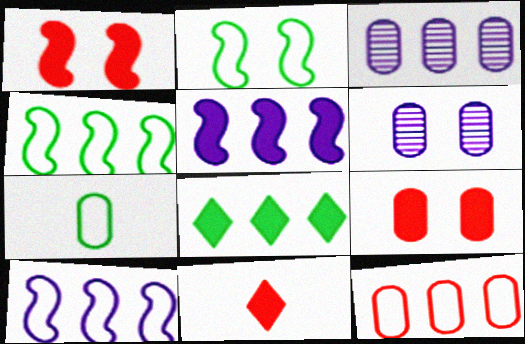[[2, 3, 11], 
[3, 7, 9], 
[4, 6, 11]]